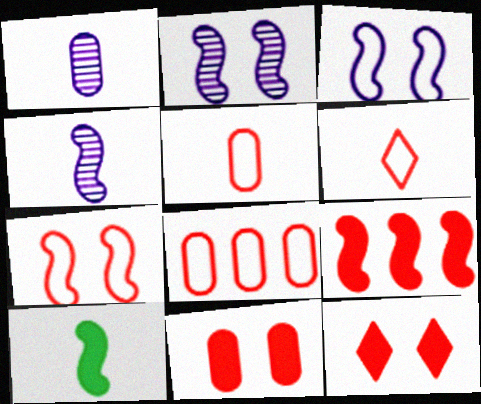[[1, 6, 10], 
[6, 7, 8]]